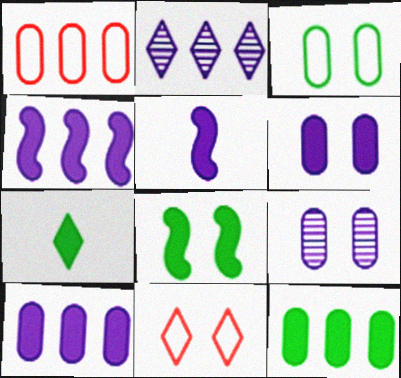[[2, 7, 11], 
[7, 8, 12], 
[8, 9, 11]]